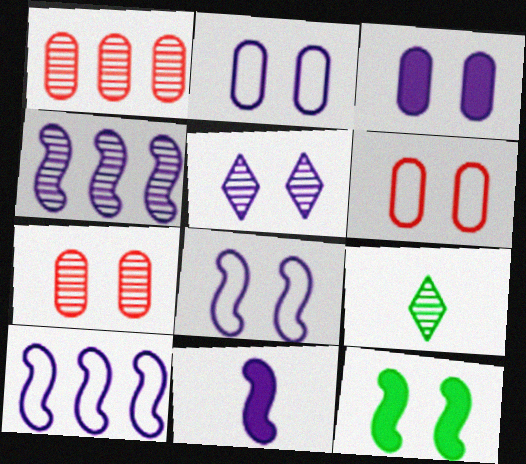[[3, 5, 8], 
[4, 7, 9], 
[4, 8, 11], 
[5, 6, 12]]